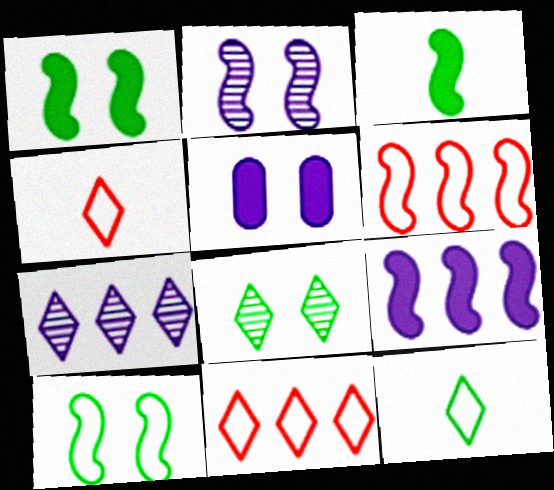[[2, 3, 6]]